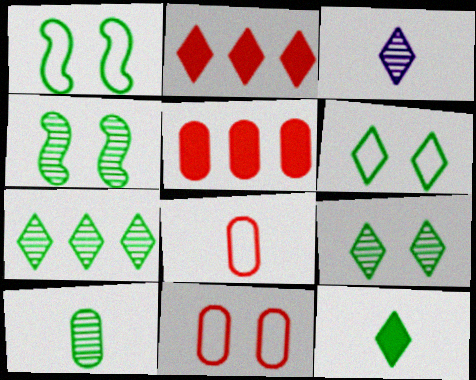[[1, 3, 5], 
[2, 3, 6], 
[4, 7, 10], 
[6, 7, 12]]